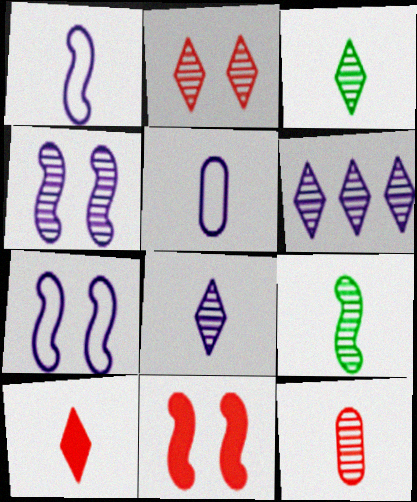[[2, 3, 6], 
[5, 9, 10], 
[8, 9, 12]]